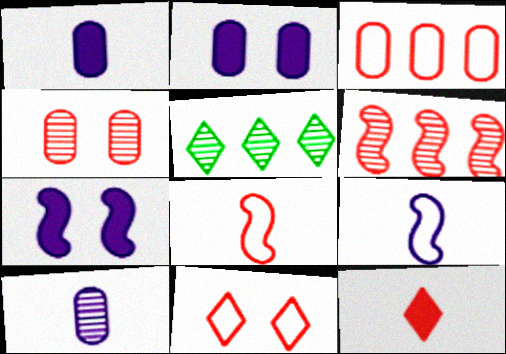[[2, 5, 8], 
[3, 8, 11]]